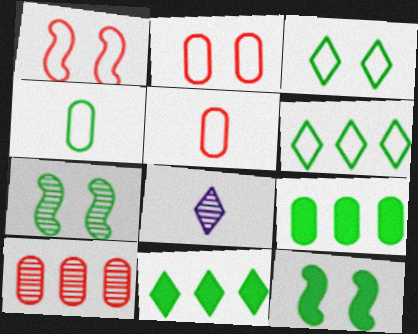[[1, 8, 9], 
[4, 7, 11], 
[7, 8, 10]]